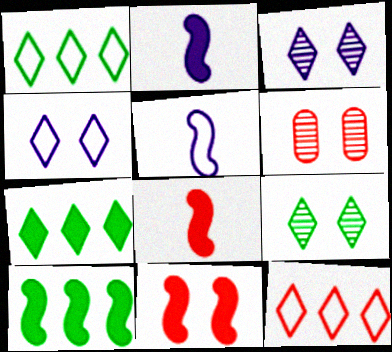[[1, 2, 6], 
[2, 10, 11], 
[5, 6, 7], 
[6, 8, 12]]